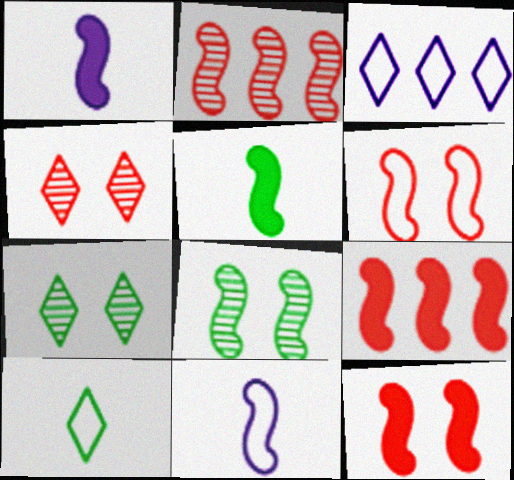[[8, 9, 11]]